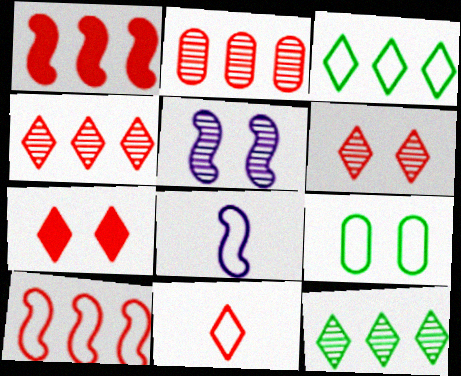[[4, 7, 11], 
[5, 7, 9]]